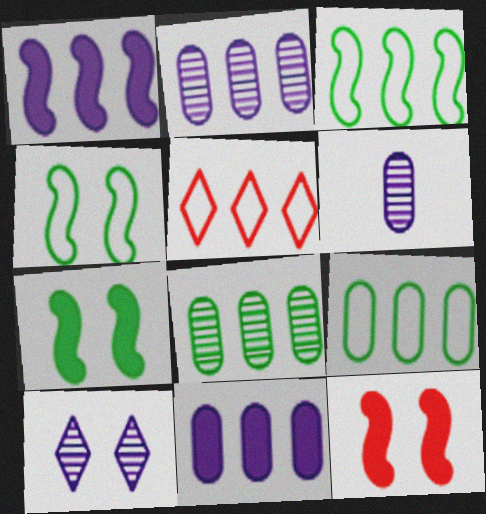[[1, 5, 8], 
[5, 6, 7]]